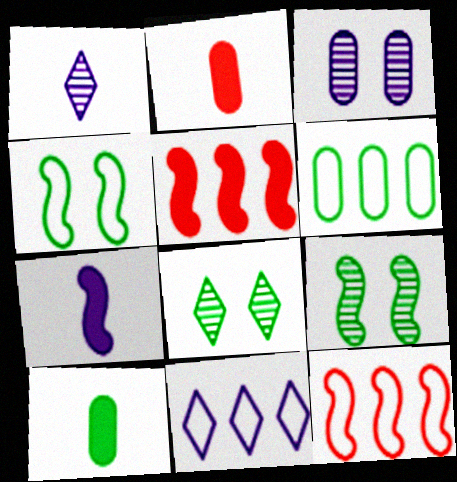[[2, 3, 6], 
[2, 9, 11], 
[3, 7, 11], 
[6, 11, 12], 
[7, 9, 12]]